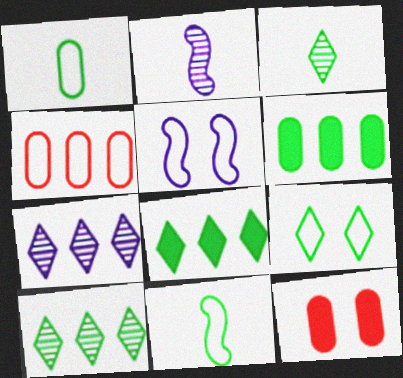[[3, 8, 9], 
[7, 11, 12]]